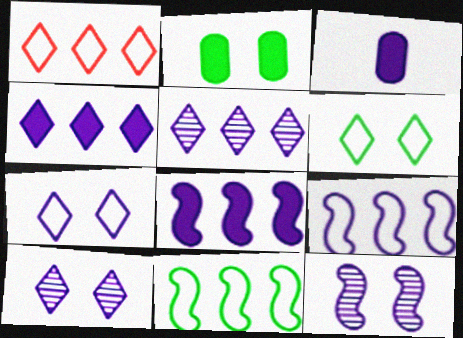[[3, 9, 10]]